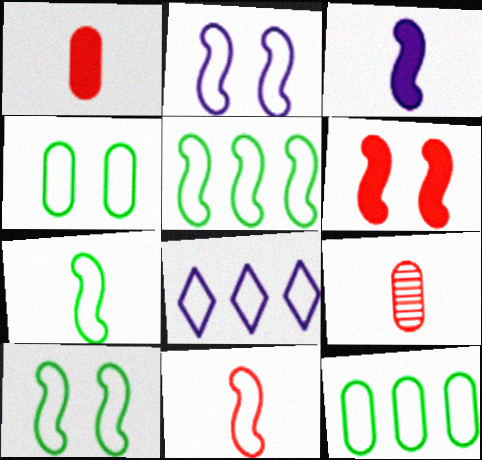[[2, 5, 11], 
[4, 8, 11], 
[5, 7, 10]]